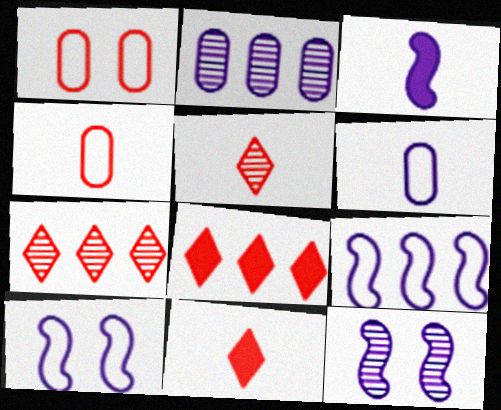[[3, 9, 12]]